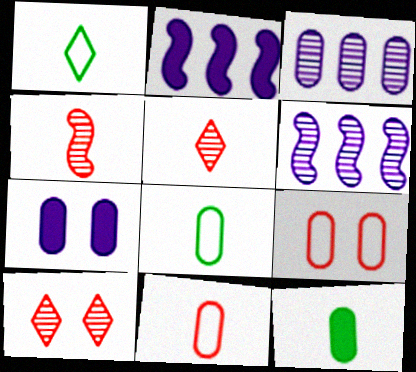[[2, 8, 10], 
[3, 9, 12]]